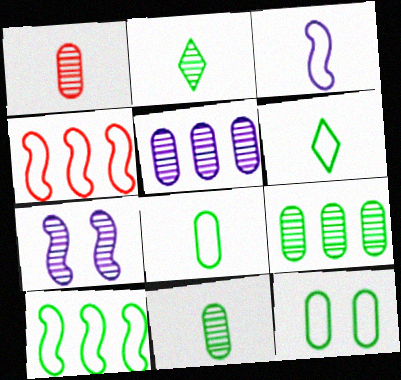[[6, 10, 12]]